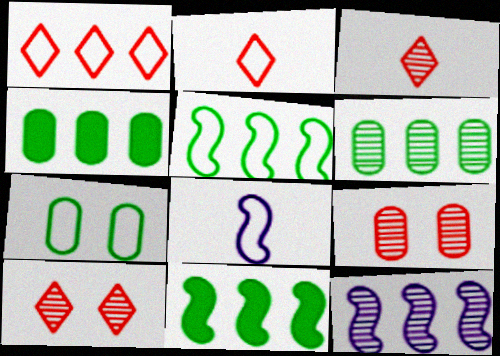[[1, 4, 12], 
[1, 7, 8], 
[4, 8, 10]]